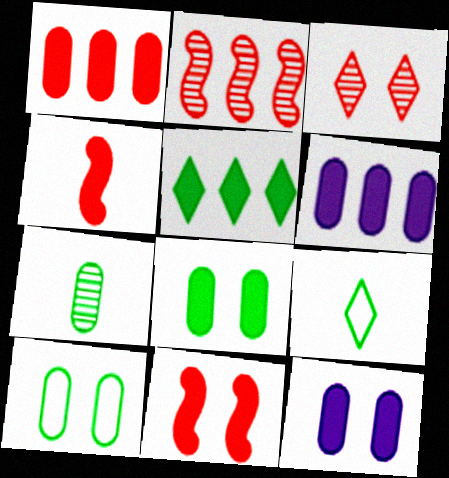[[2, 9, 12], 
[4, 5, 12]]